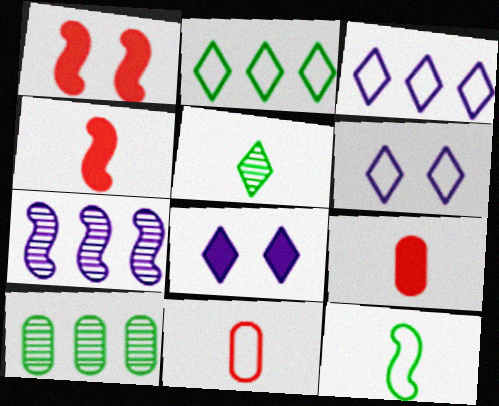[[1, 7, 12], 
[4, 6, 10]]